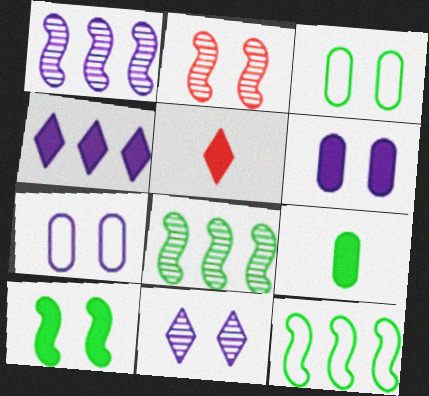[[1, 3, 5], 
[5, 7, 8]]